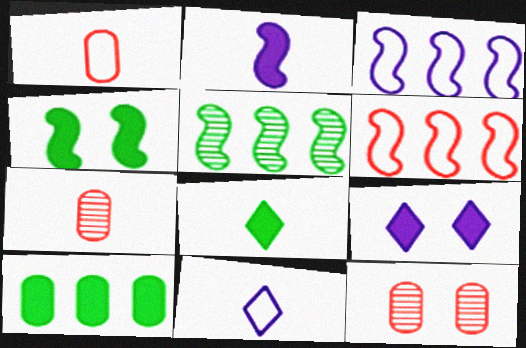[[1, 5, 9], 
[3, 8, 12], 
[4, 8, 10]]